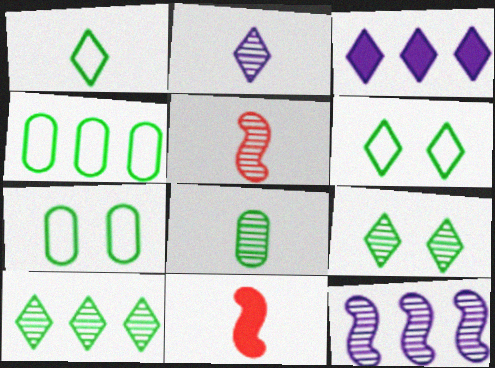[[2, 5, 8], 
[3, 5, 7]]